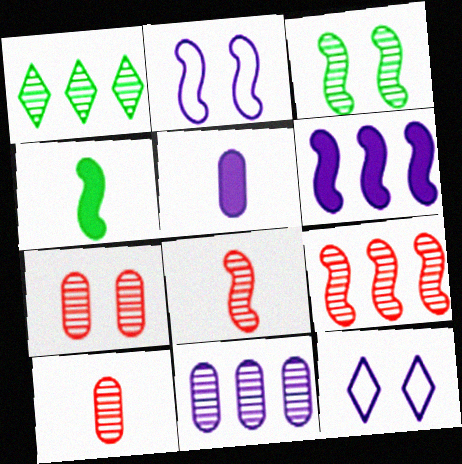[[1, 9, 11], 
[2, 4, 9]]